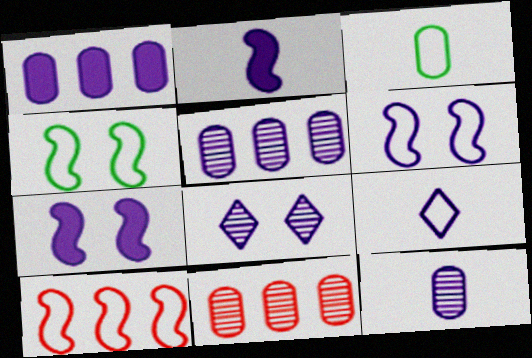[[2, 9, 12], 
[5, 7, 9]]